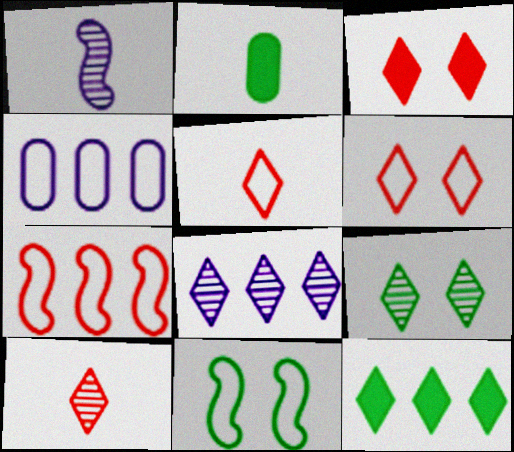[[1, 2, 5], 
[4, 5, 11], 
[8, 9, 10]]